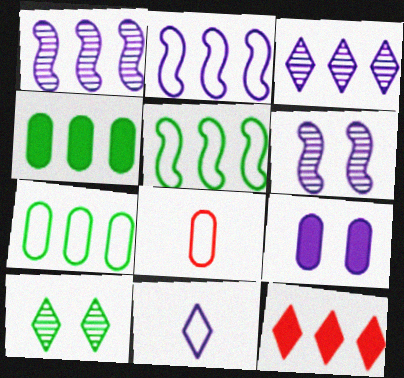[[1, 7, 12], 
[1, 9, 11], 
[10, 11, 12]]